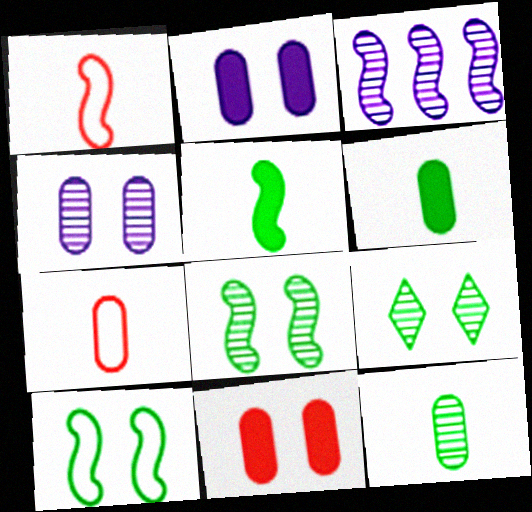[]